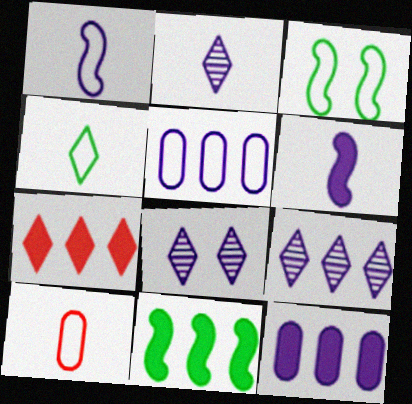[[1, 4, 10], 
[1, 8, 12], 
[2, 8, 9], 
[4, 7, 8], 
[5, 6, 8], 
[7, 11, 12], 
[8, 10, 11]]